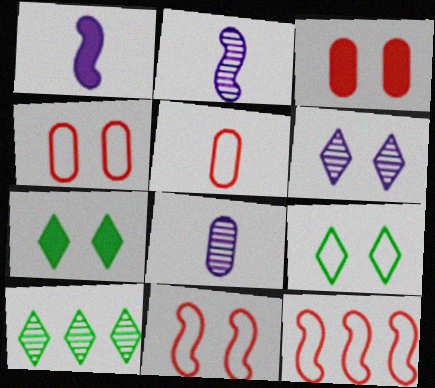[[1, 4, 10], 
[7, 8, 12]]